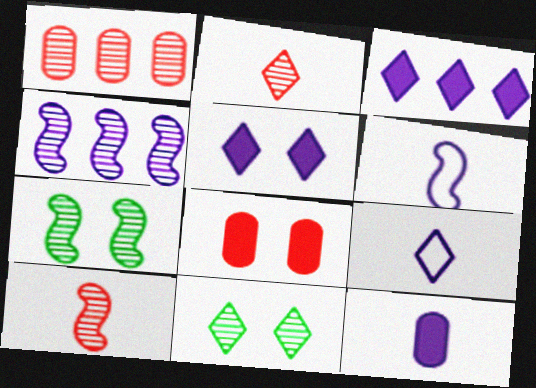[[4, 7, 10]]